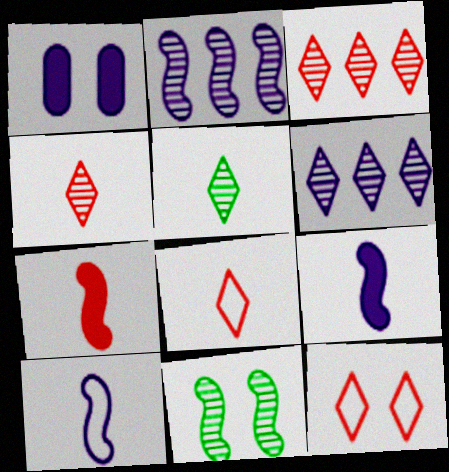[[1, 6, 10], 
[1, 11, 12]]